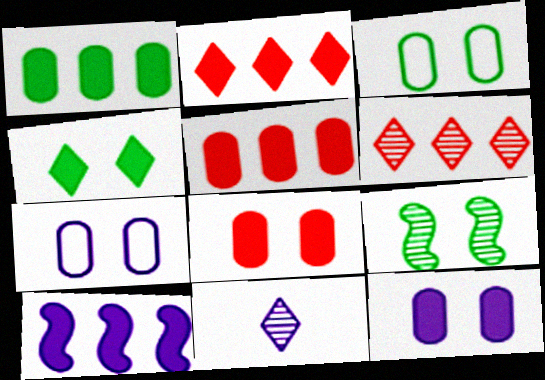[[1, 2, 10], 
[3, 4, 9], 
[7, 10, 11]]